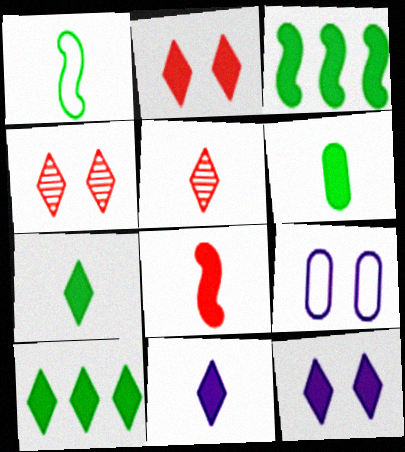[[2, 10, 11], 
[3, 5, 9], 
[6, 8, 11]]